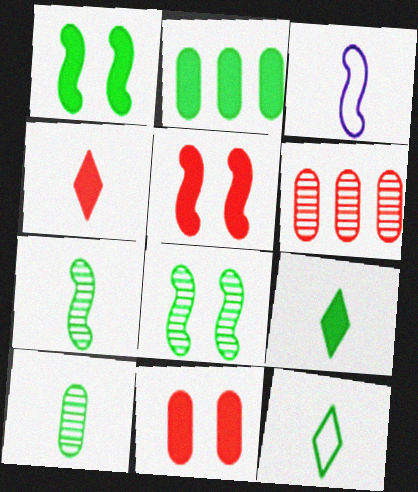[[1, 2, 9], 
[2, 8, 12], 
[3, 4, 10]]